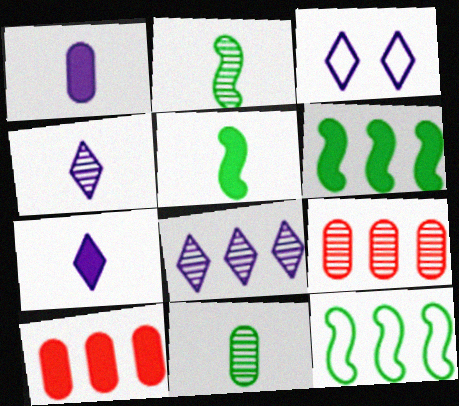[[2, 3, 10], 
[3, 5, 9], 
[3, 7, 8], 
[8, 10, 12]]